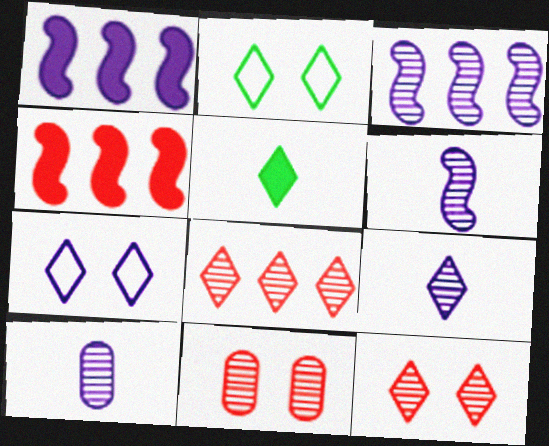[[1, 7, 10], 
[2, 4, 10], 
[5, 7, 8], 
[6, 9, 10]]